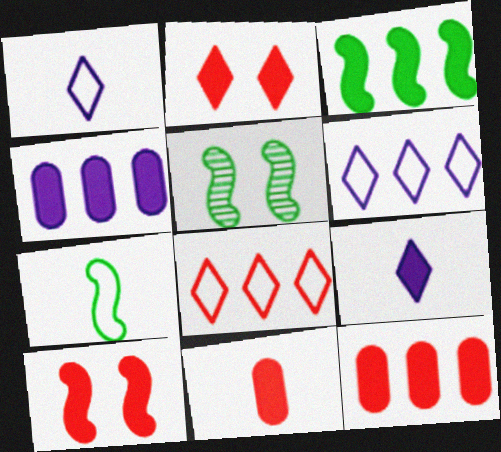[[1, 5, 12], 
[3, 5, 7], 
[5, 6, 11]]